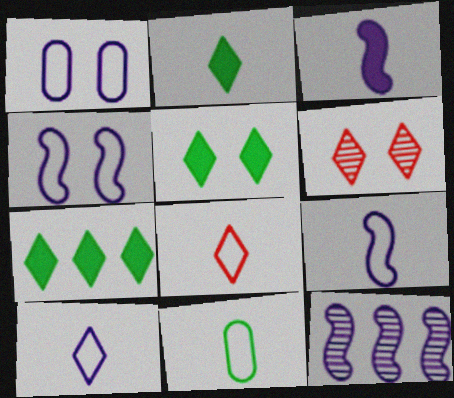[[2, 5, 7], 
[3, 4, 12], 
[6, 7, 10], 
[8, 9, 11]]